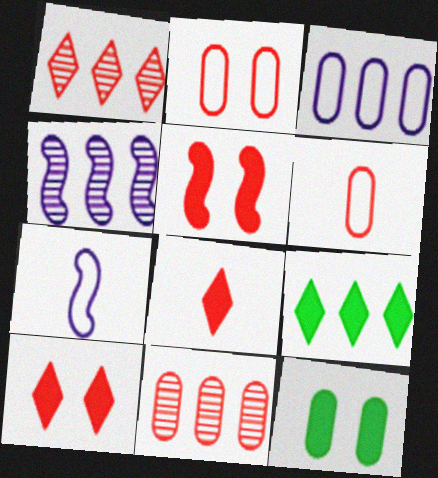[[1, 5, 6], 
[1, 7, 12]]